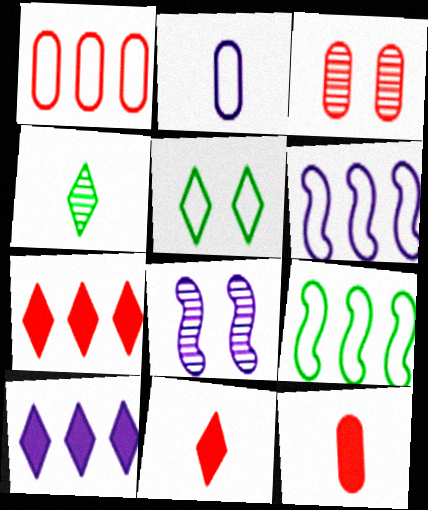[[1, 3, 12], 
[2, 8, 10]]